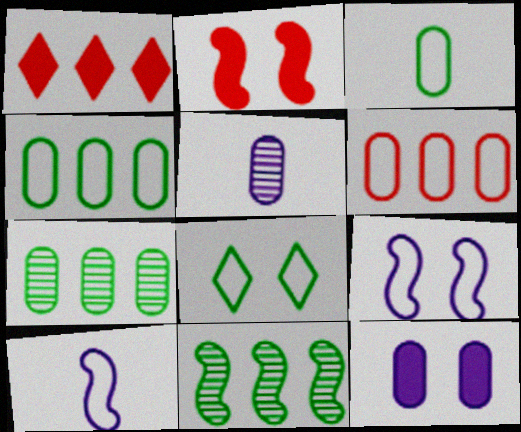[[2, 10, 11], 
[6, 8, 10]]